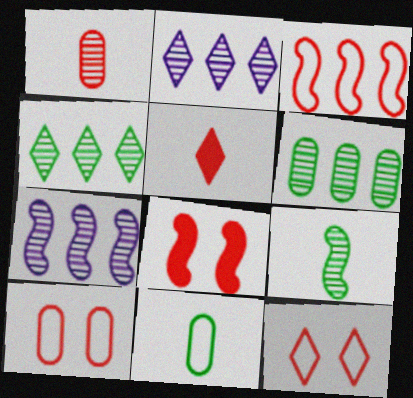[[2, 8, 11]]